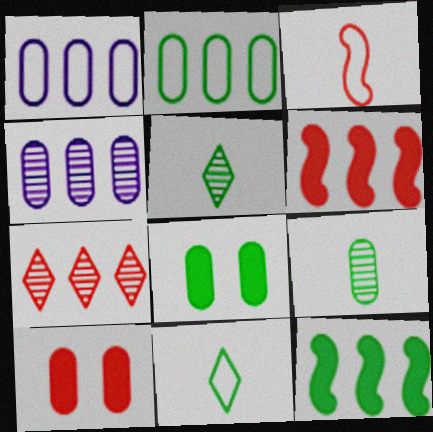[[1, 7, 12], 
[1, 9, 10], 
[2, 8, 9], 
[3, 7, 10]]